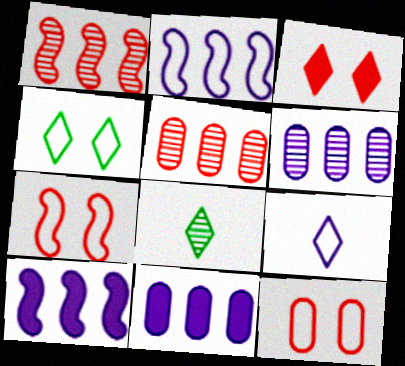[[7, 8, 11], 
[8, 10, 12]]